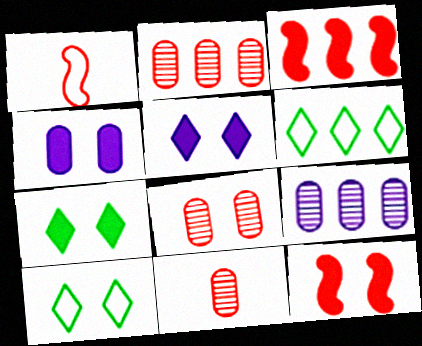[[1, 7, 9], 
[2, 8, 11], 
[3, 6, 9], 
[4, 7, 12]]